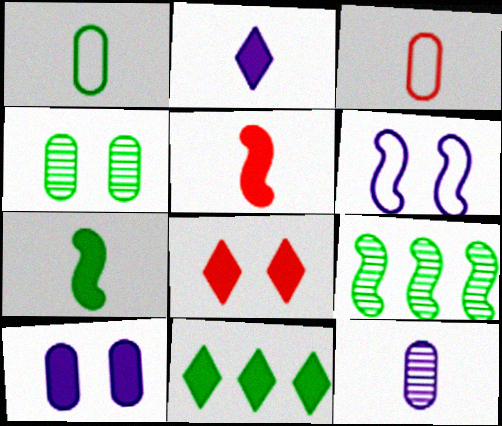[[2, 8, 11], 
[4, 6, 8], 
[5, 6, 9], 
[5, 10, 11]]